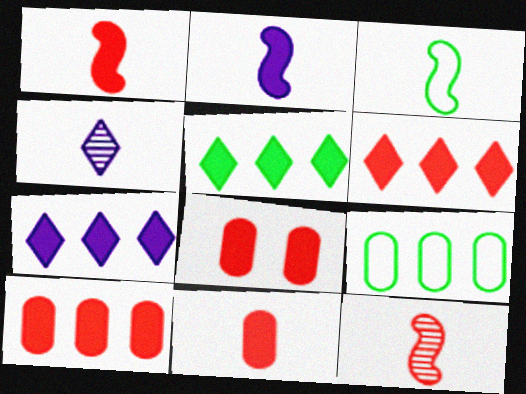[[1, 6, 8], 
[2, 3, 12], 
[2, 5, 8], 
[3, 4, 11], 
[5, 6, 7], 
[8, 10, 11]]